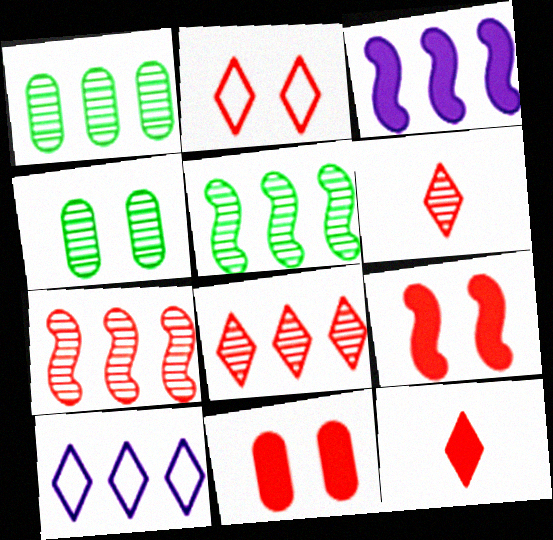[[2, 8, 12]]